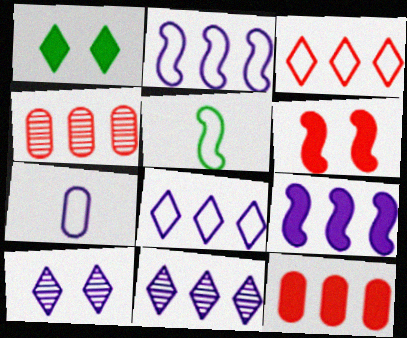[[5, 10, 12], 
[7, 9, 10]]